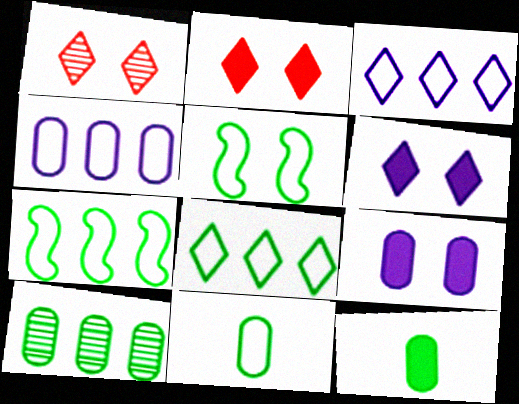[[1, 5, 9], 
[5, 8, 11]]